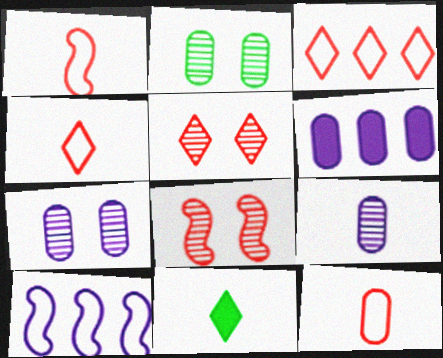[[1, 4, 12], 
[1, 9, 11], 
[2, 6, 12]]